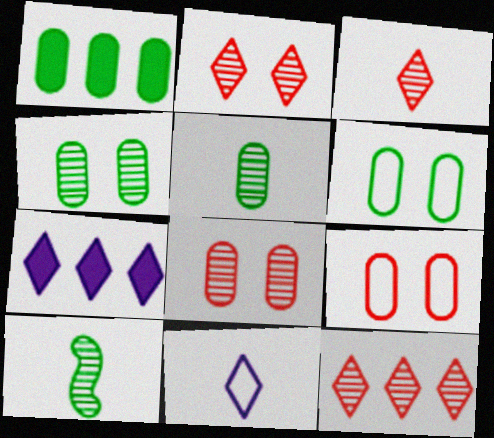[[1, 5, 6], 
[2, 3, 12], 
[7, 9, 10]]